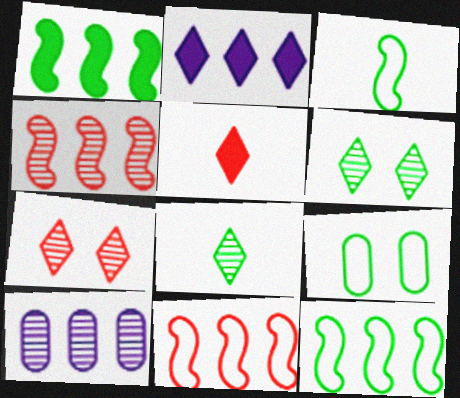[[1, 8, 9]]